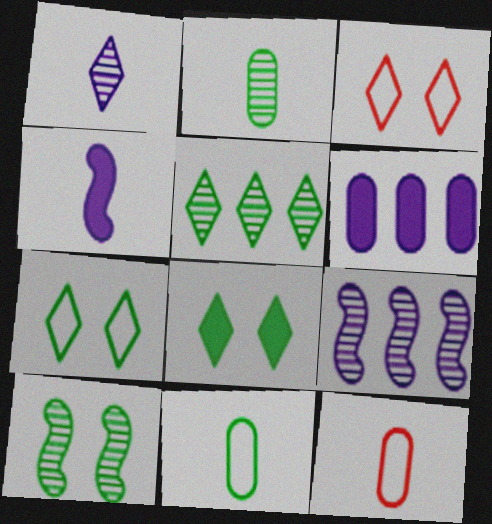[[2, 5, 10], 
[8, 9, 12]]